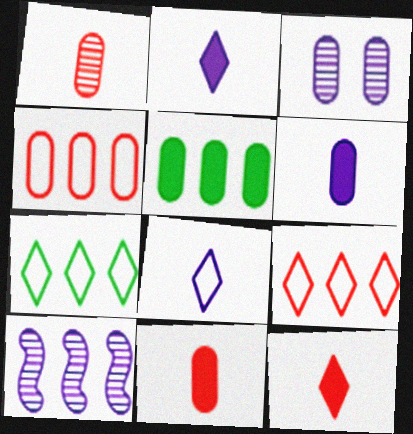[[5, 9, 10]]